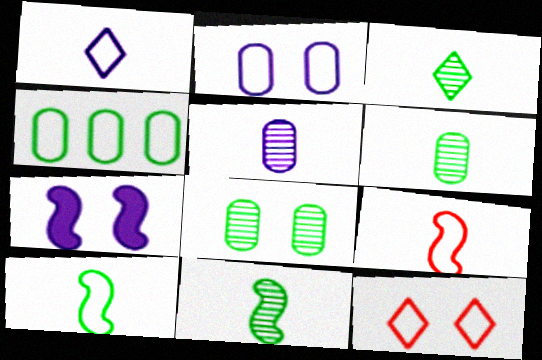[[3, 6, 11], 
[7, 8, 12]]